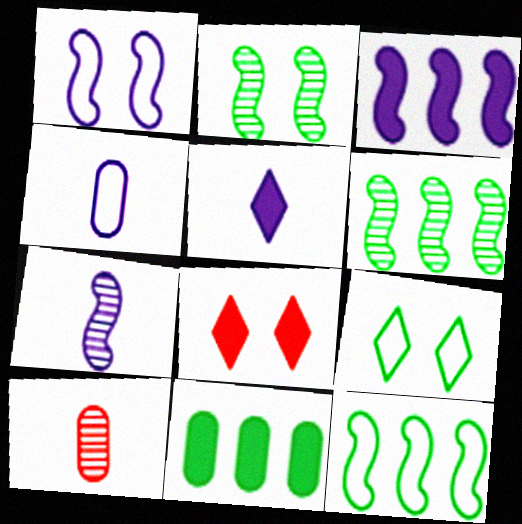[[1, 3, 7], 
[3, 9, 10], 
[4, 5, 7], 
[4, 6, 8]]